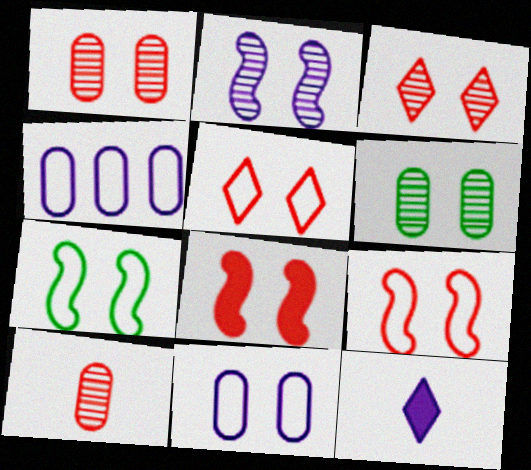[[1, 5, 8], 
[2, 3, 6], 
[2, 4, 12], 
[2, 7, 8], 
[5, 7, 11]]